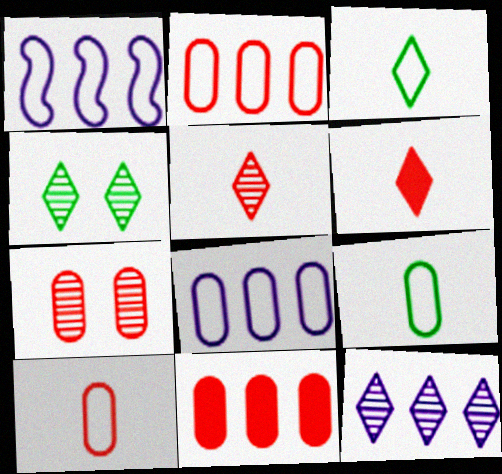[[4, 5, 12], 
[7, 10, 11]]